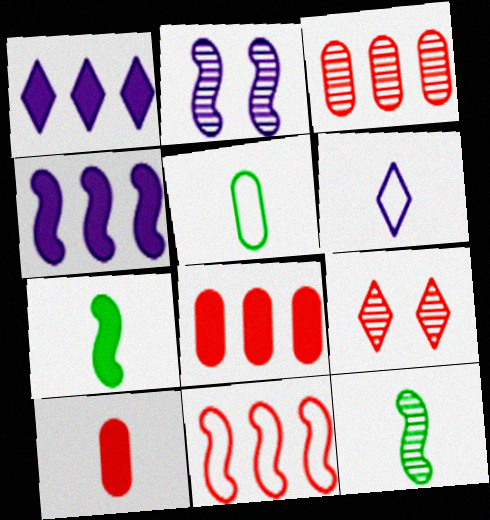[[2, 7, 11], 
[4, 5, 9], 
[6, 10, 12], 
[9, 10, 11]]